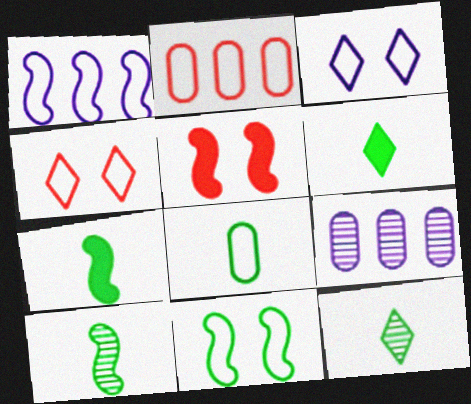[[1, 4, 8], 
[1, 5, 10], 
[4, 7, 9], 
[6, 8, 10], 
[7, 8, 12]]